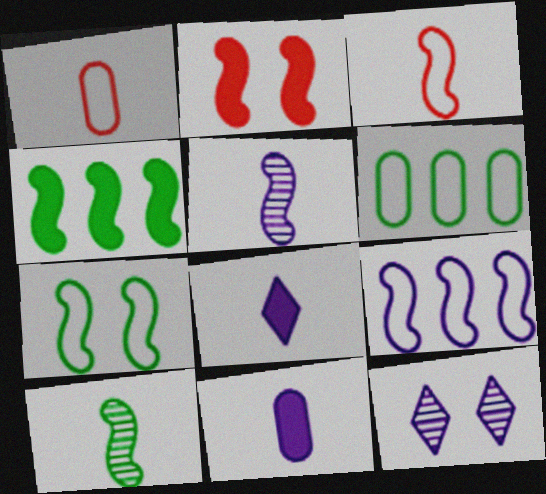[[1, 4, 12], 
[1, 8, 10], 
[2, 9, 10], 
[3, 7, 9], 
[4, 7, 10], 
[9, 11, 12]]